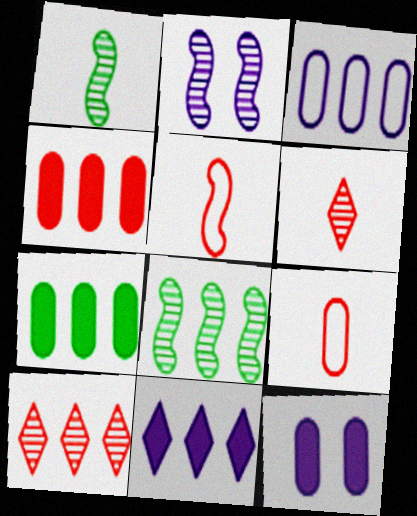[]